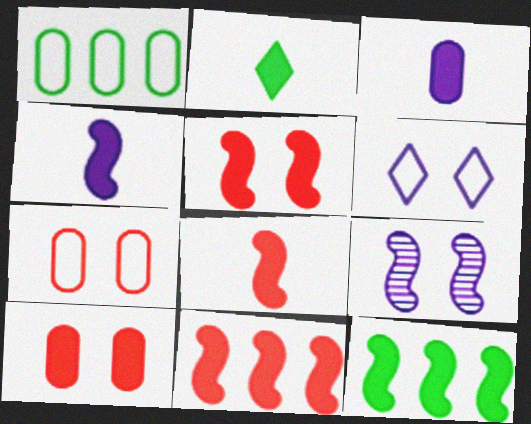[[2, 3, 8], 
[4, 5, 12], 
[5, 8, 11]]